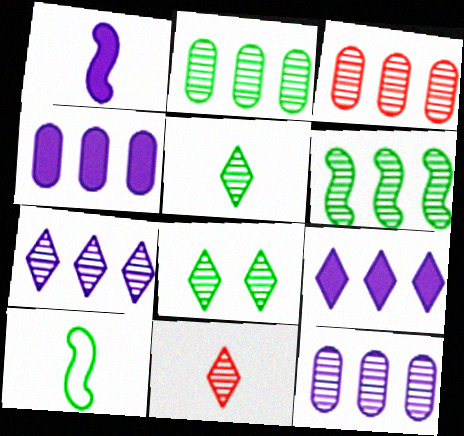[[2, 3, 12], 
[3, 6, 7], 
[7, 8, 11]]